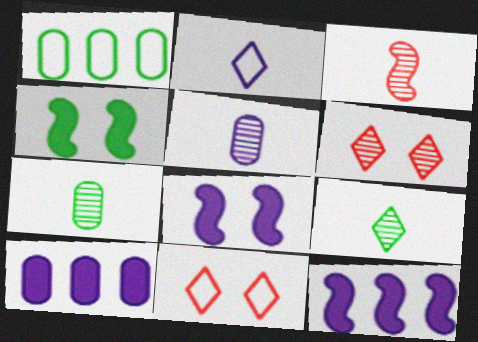[[1, 4, 9], 
[3, 5, 9], 
[7, 11, 12]]